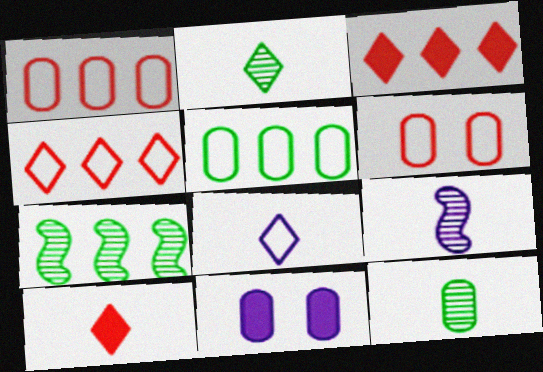[[1, 11, 12], 
[2, 8, 10]]